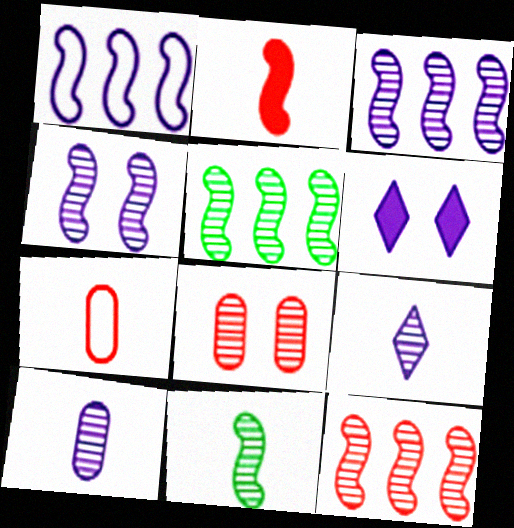[[1, 6, 10], 
[3, 5, 12], 
[4, 11, 12], 
[5, 6, 7], 
[5, 8, 9]]